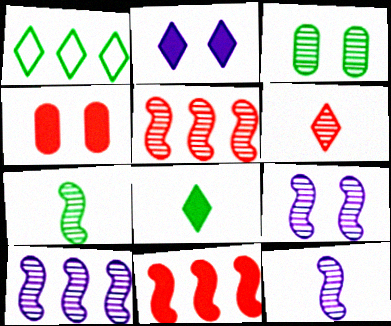[[1, 2, 6], 
[1, 4, 12], 
[3, 6, 10], 
[5, 7, 9], 
[9, 10, 12]]